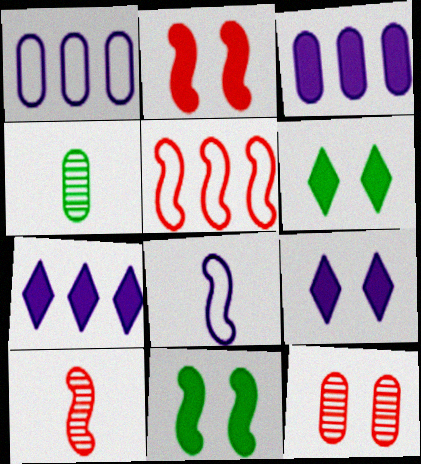[[1, 6, 10], 
[2, 5, 10], 
[4, 5, 9]]